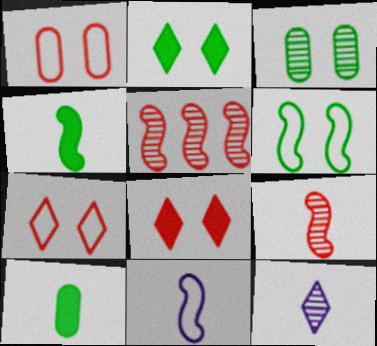[[2, 3, 6], 
[3, 5, 12], 
[4, 9, 11]]